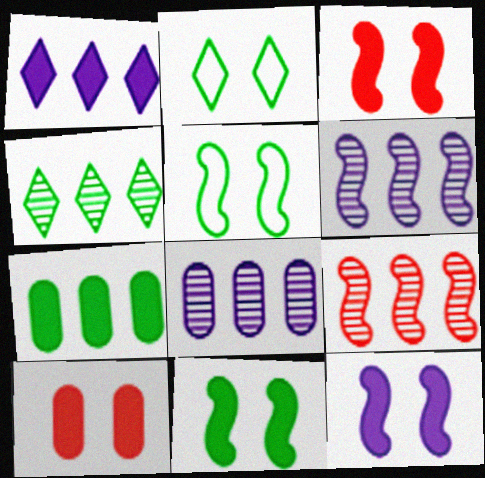[[3, 11, 12], 
[4, 8, 9]]